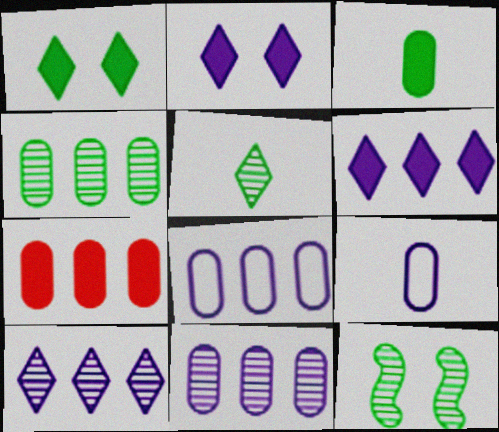[[4, 5, 12], 
[4, 7, 8]]